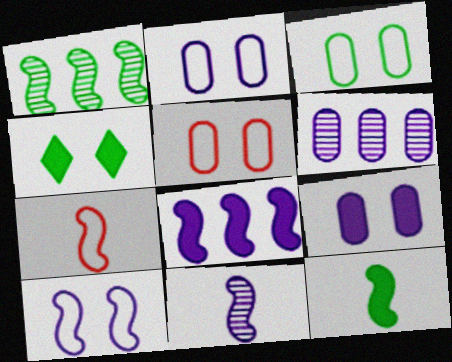[[2, 3, 5], 
[4, 6, 7], 
[7, 11, 12], 
[8, 10, 11]]